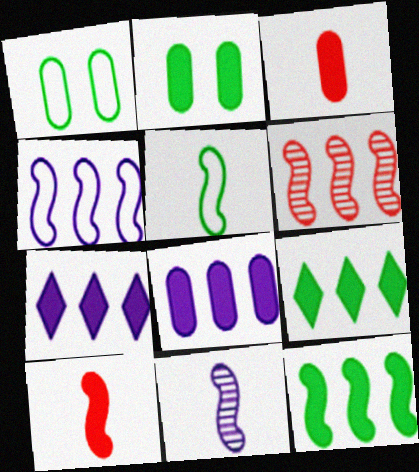[[2, 3, 8], 
[2, 7, 10], 
[4, 6, 12], 
[5, 10, 11]]